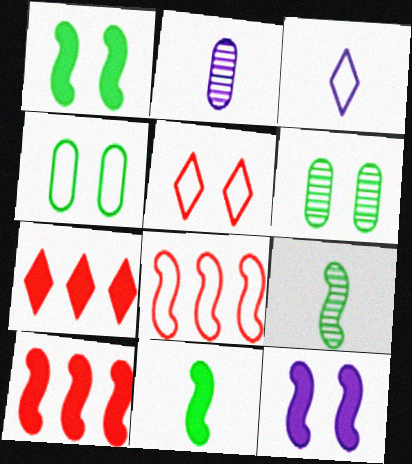[[3, 4, 8], 
[3, 6, 10], 
[5, 6, 12], 
[8, 9, 12], 
[10, 11, 12]]